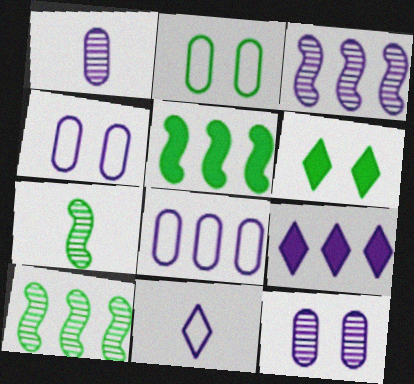[[3, 8, 9]]